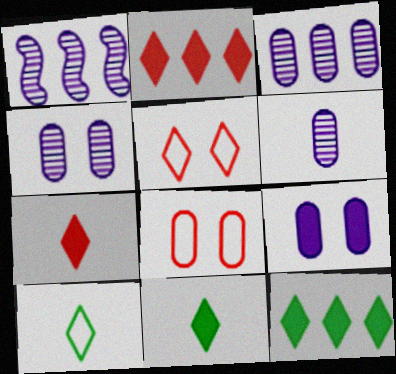[[1, 8, 11], 
[3, 4, 6]]